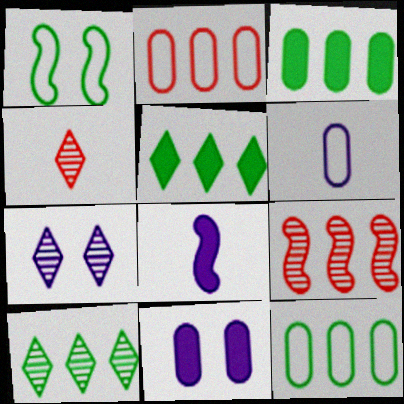[[1, 8, 9], 
[4, 7, 10]]